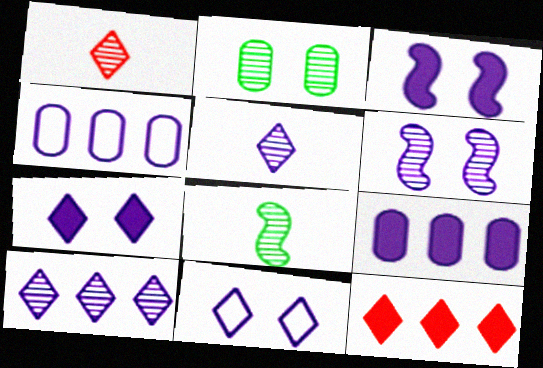[[3, 4, 5]]